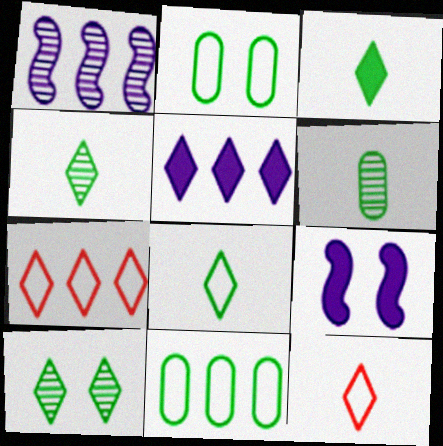[[3, 4, 8], 
[5, 10, 12], 
[6, 7, 9]]